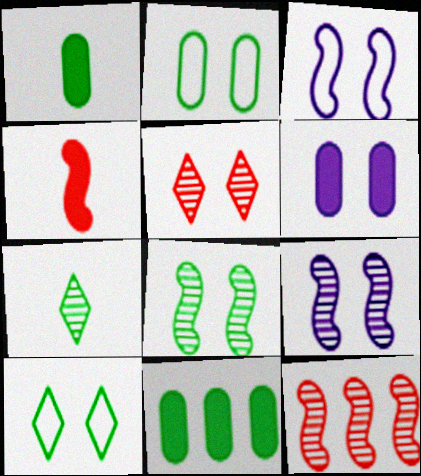[]